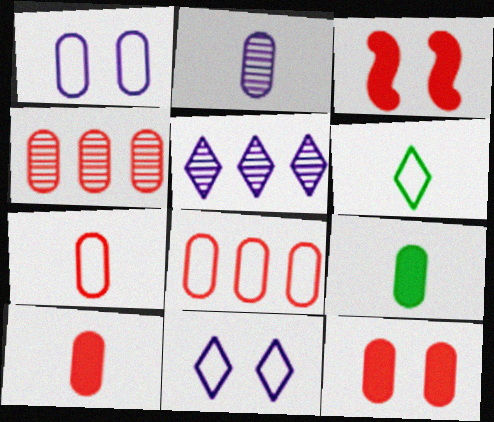[[1, 4, 9], 
[2, 7, 9], 
[4, 7, 12]]